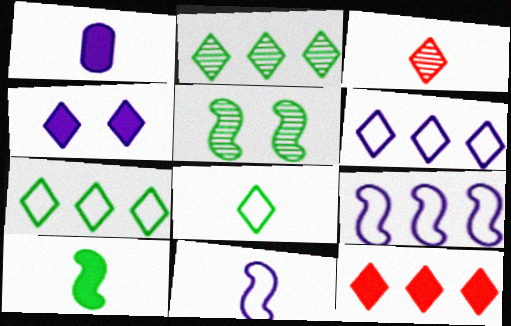[[2, 6, 12], 
[3, 4, 7]]